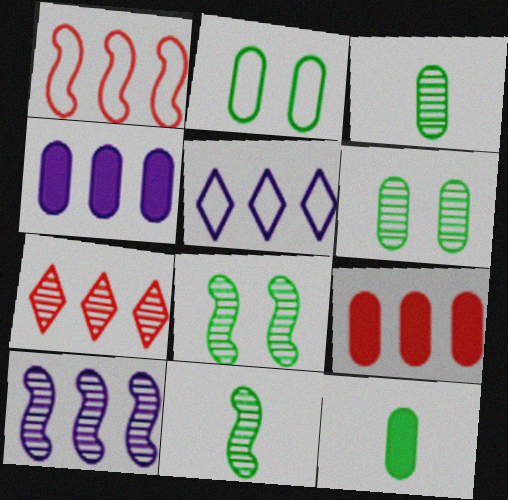[[1, 7, 9], 
[4, 5, 10]]